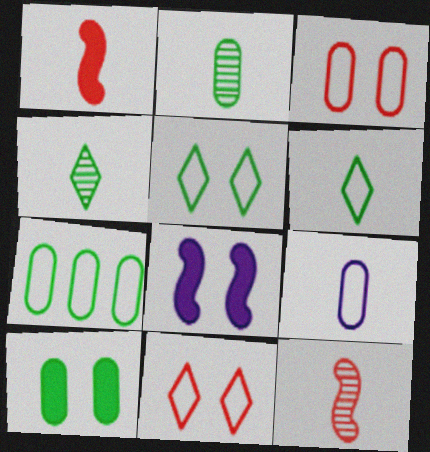[[1, 4, 9], 
[2, 7, 10], 
[3, 7, 9]]